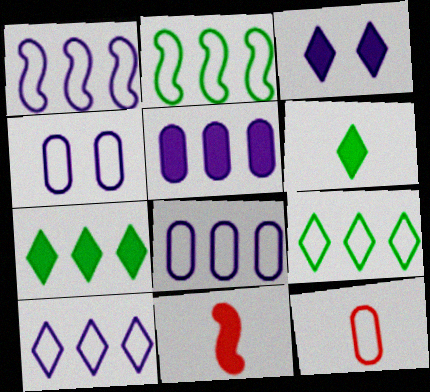[[1, 8, 10]]